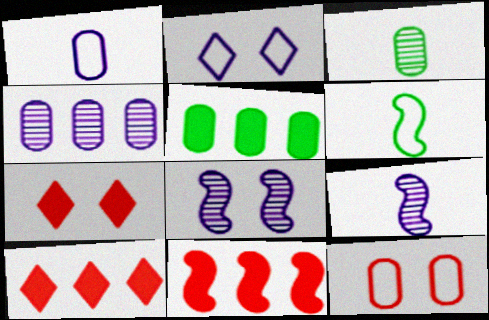[[2, 3, 11], 
[4, 6, 7], 
[6, 8, 11]]